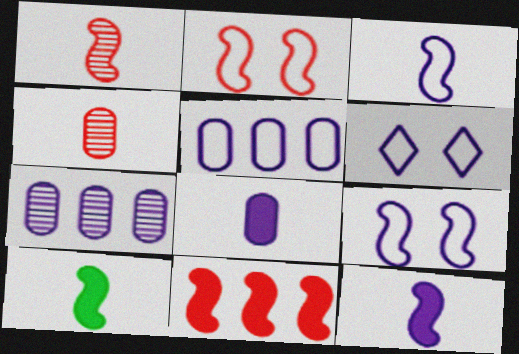[[1, 2, 11], 
[1, 3, 10], 
[3, 5, 6], 
[6, 7, 12]]